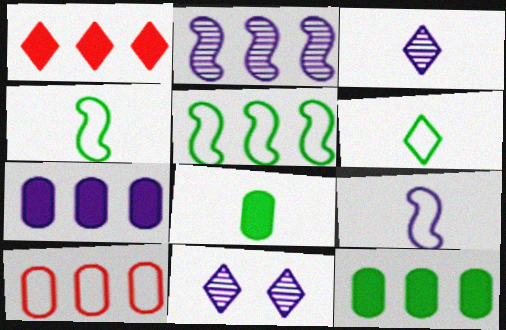[[1, 6, 11], 
[7, 9, 11]]